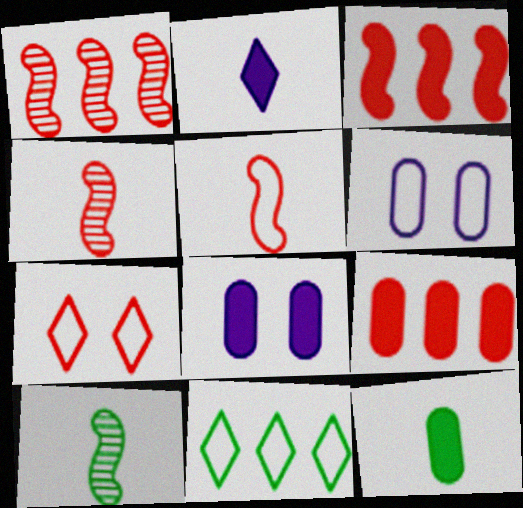[[4, 7, 9], 
[4, 8, 11], 
[5, 6, 11], 
[8, 9, 12]]